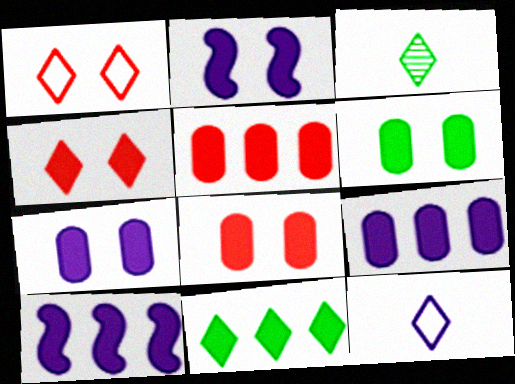[[2, 4, 6], 
[5, 10, 11], 
[6, 7, 8]]